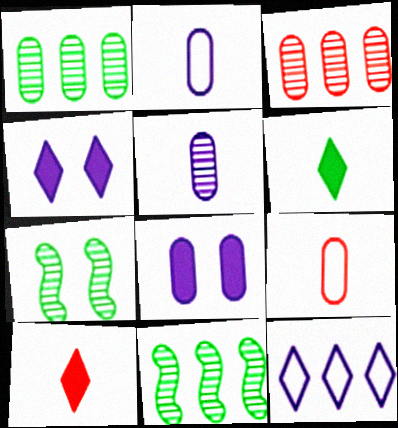[[1, 8, 9], 
[4, 9, 11]]